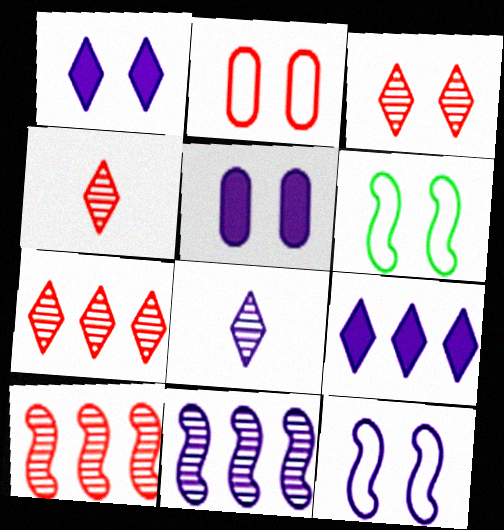[[3, 4, 7], 
[3, 5, 6]]